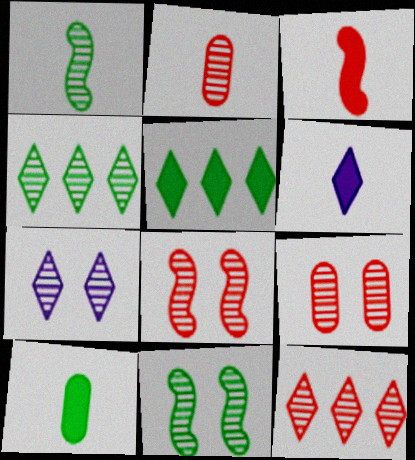[[2, 8, 12], 
[3, 6, 10], 
[7, 9, 11]]